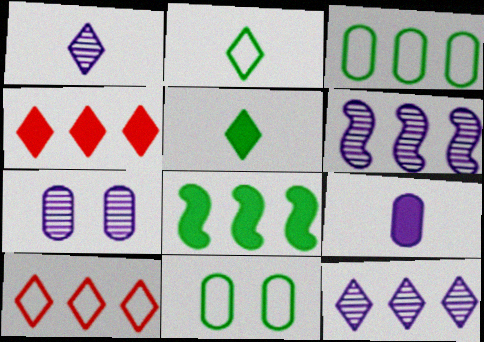[[1, 6, 7], 
[3, 4, 6]]